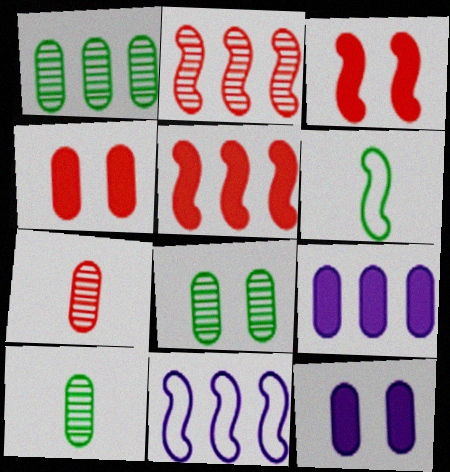[[1, 8, 10]]